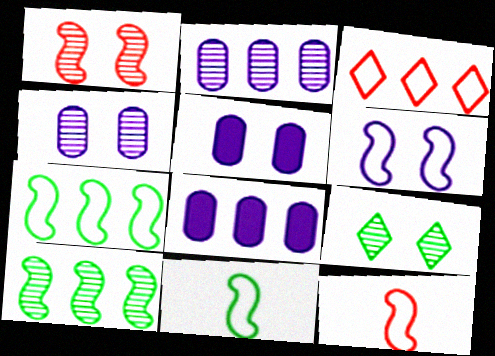[[1, 4, 9], 
[3, 8, 10], 
[6, 7, 12], 
[8, 9, 12]]